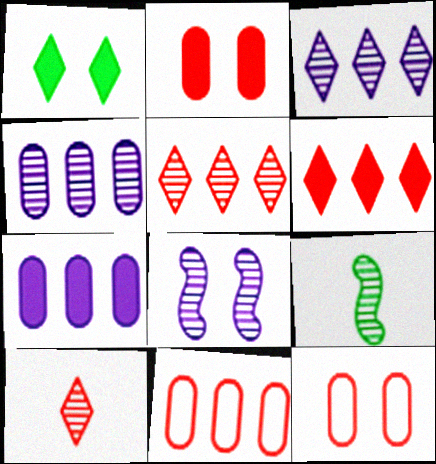[[1, 8, 12]]